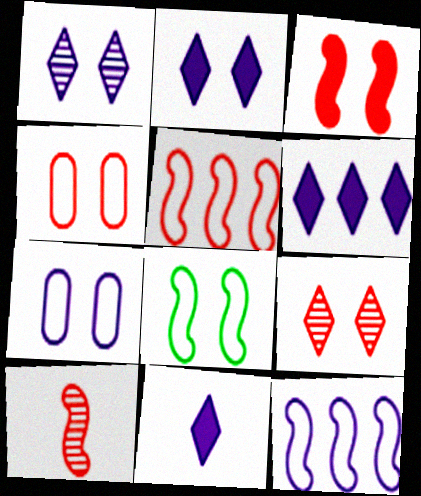[[2, 6, 11], 
[3, 4, 9], 
[3, 5, 10]]